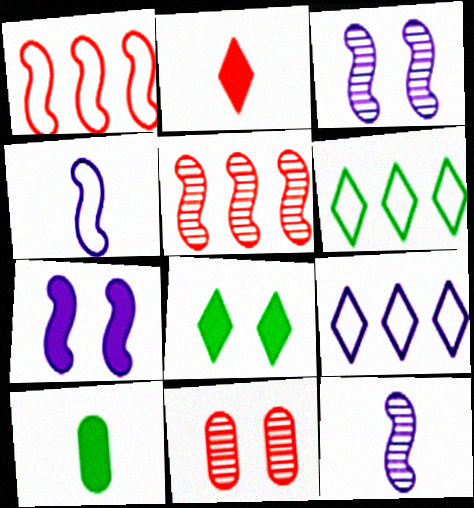[[1, 2, 11]]